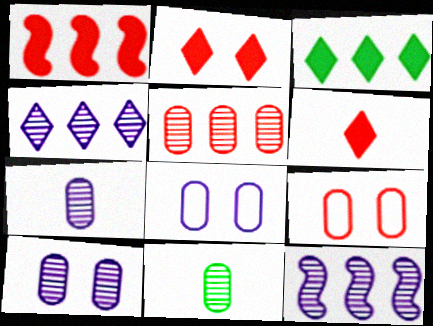[[5, 10, 11]]